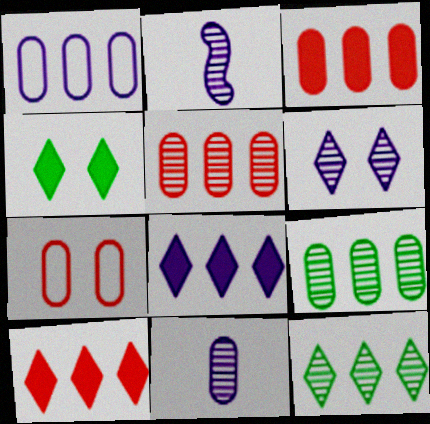[[1, 3, 9]]